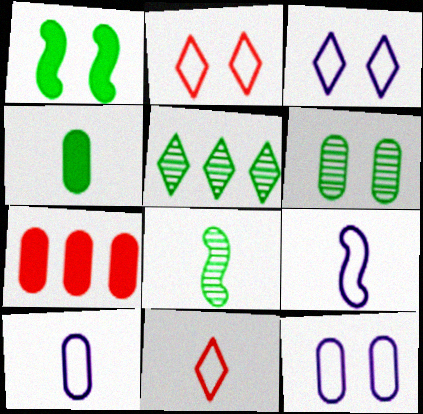[[3, 7, 8], 
[5, 6, 8], 
[6, 7, 10]]